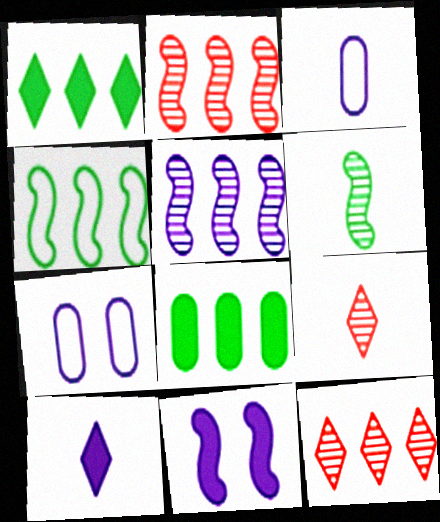[[5, 7, 10]]